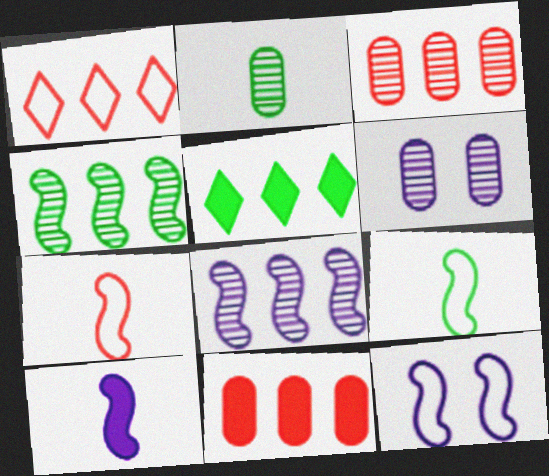[[2, 3, 6], 
[5, 6, 7], 
[8, 10, 12]]